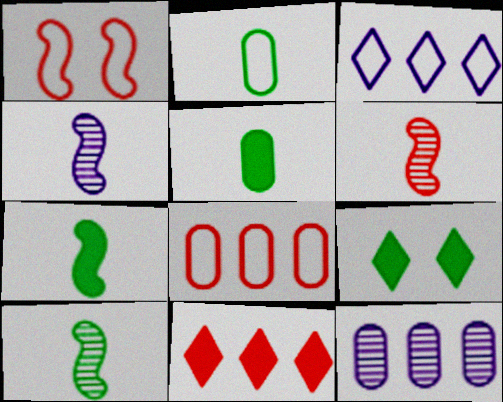[[1, 2, 3], 
[4, 6, 10], 
[4, 8, 9]]